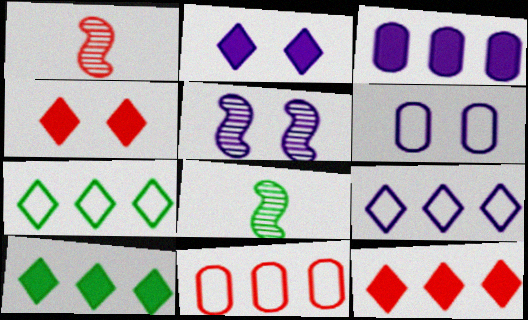[[1, 4, 11], 
[1, 6, 10], 
[2, 5, 6], 
[2, 8, 11], 
[6, 8, 12]]